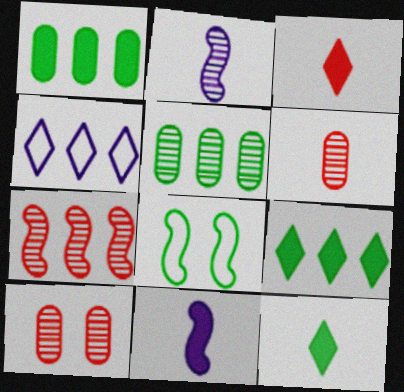[[1, 4, 7], 
[5, 8, 12], 
[7, 8, 11]]